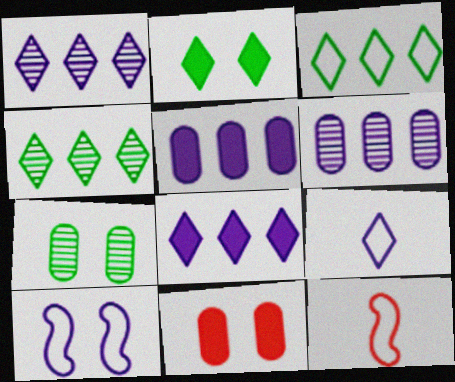[[2, 6, 12], 
[7, 8, 12]]